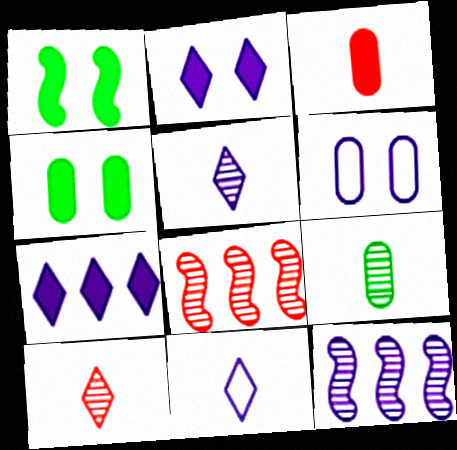[[1, 3, 7], 
[4, 8, 11]]